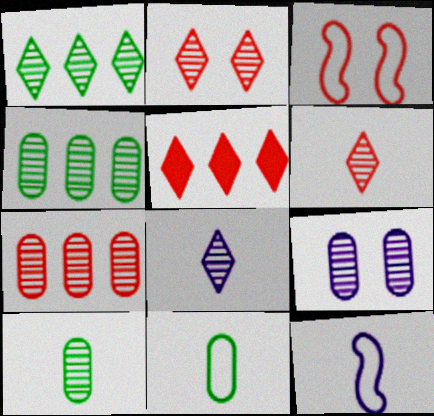[[1, 2, 8], 
[7, 9, 10]]